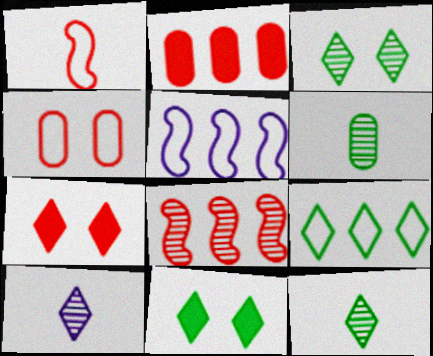[[5, 6, 7], 
[7, 9, 10], 
[9, 11, 12]]